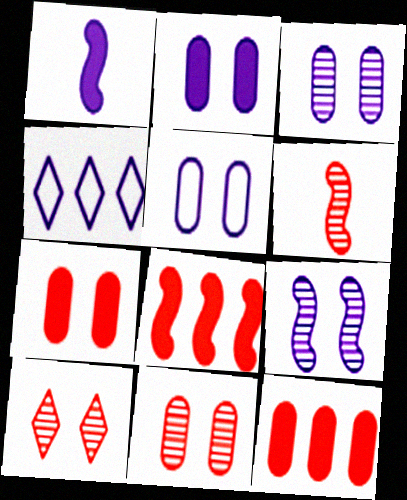[[1, 3, 4], 
[2, 3, 5]]